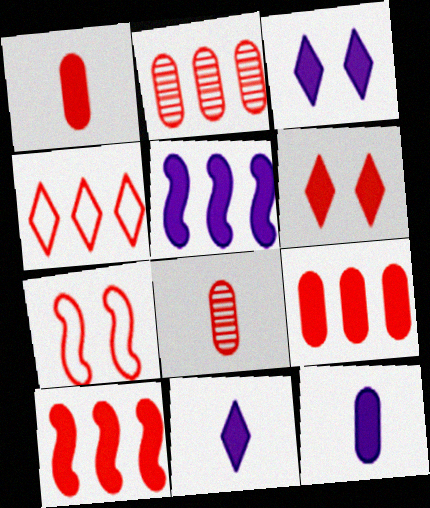[[1, 6, 10], 
[2, 4, 10], 
[3, 5, 12]]